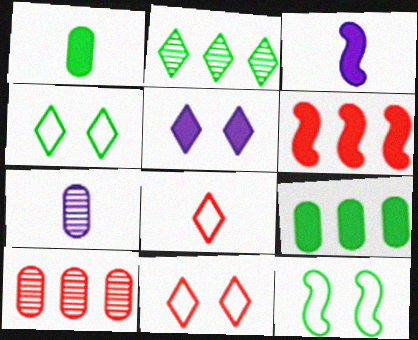[[1, 2, 12], 
[1, 5, 6], 
[2, 5, 8], 
[3, 4, 10], 
[4, 6, 7]]